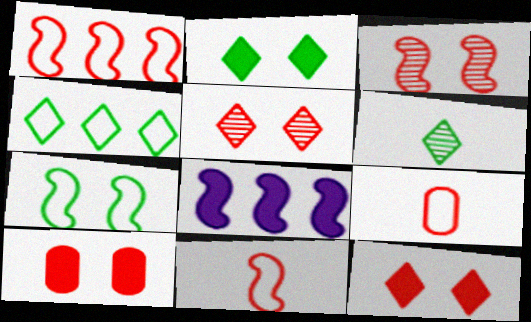[[2, 4, 6]]